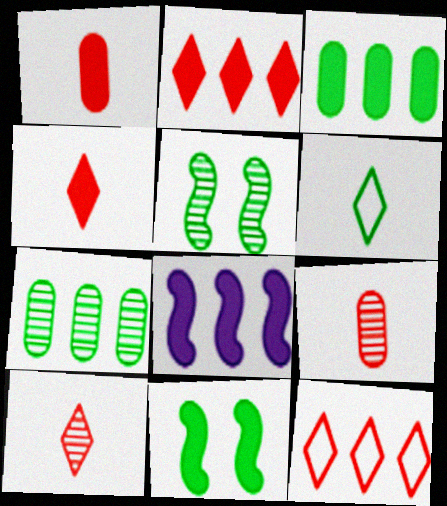[[2, 3, 8], 
[3, 5, 6], 
[6, 7, 11], 
[7, 8, 12]]